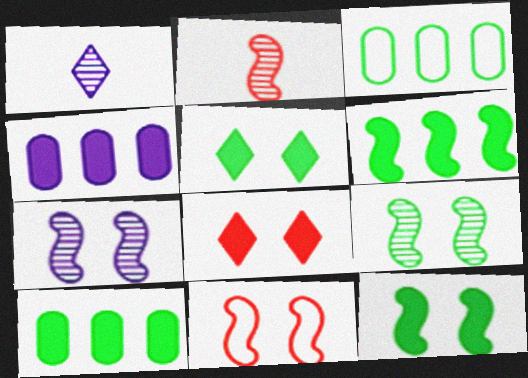[[1, 10, 11], 
[7, 11, 12]]